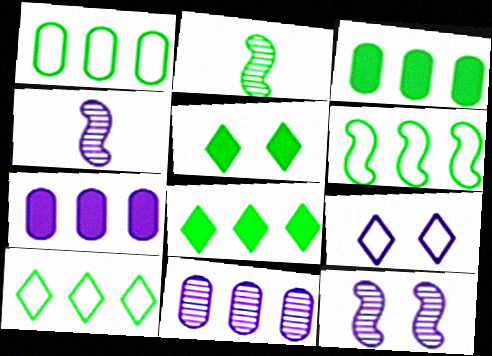[[1, 2, 5], 
[1, 6, 10], 
[4, 7, 9]]